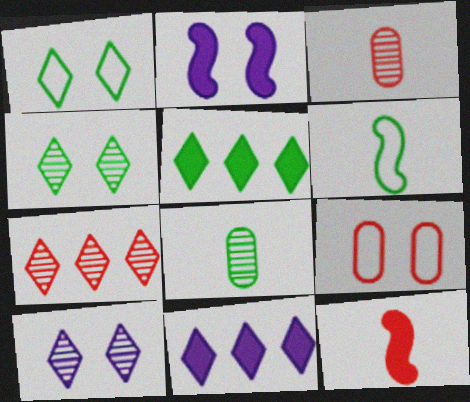[[2, 4, 9], 
[7, 9, 12]]